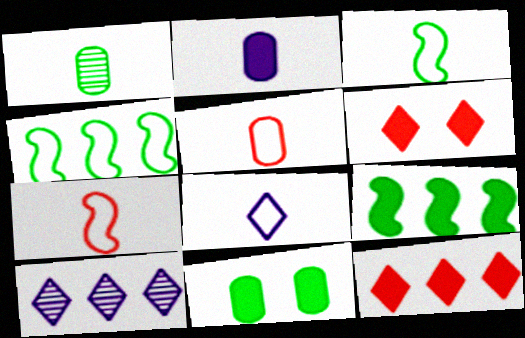[[1, 2, 5], 
[2, 6, 9], 
[3, 5, 8], 
[7, 10, 11]]